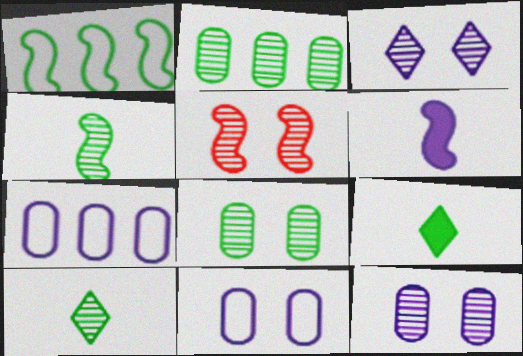[[1, 5, 6], 
[1, 8, 9], 
[3, 5, 8], 
[3, 6, 7], 
[5, 7, 9]]